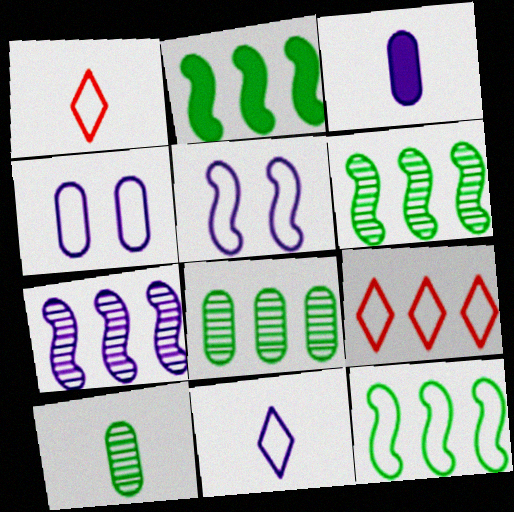[[1, 4, 12], 
[2, 6, 12]]